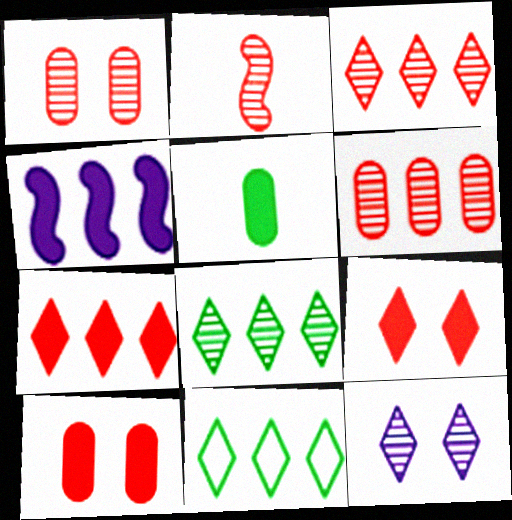[[1, 2, 3], 
[4, 5, 9], 
[4, 6, 11]]